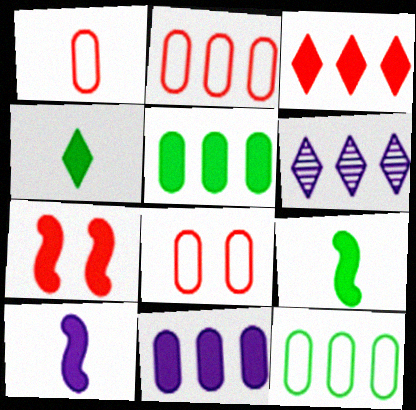[[1, 2, 8], 
[4, 7, 11], 
[6, 8, 9]]